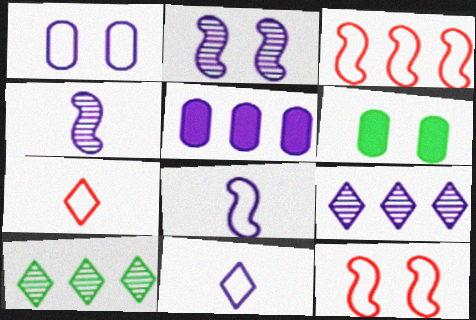[[2, 5, 11], 
[3, 5, 10]]